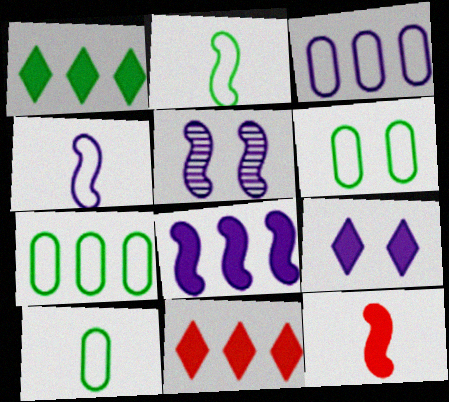[[4, 5, 8], 
[5, 10, 11], 
[6, 7, 10]]